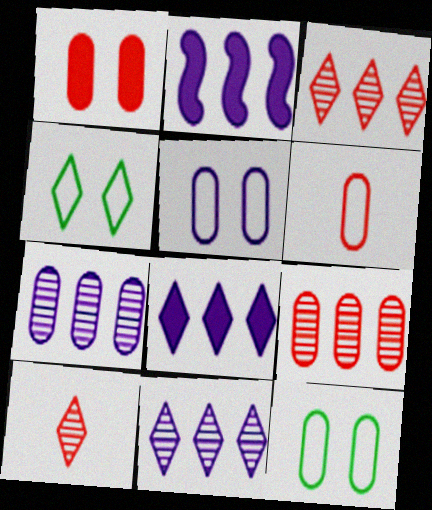[[1, 6, 9], 
[2, 10, 12], 
[4, 8, 10]]